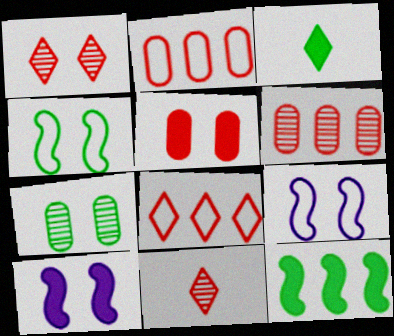[[3, 6, 9]]